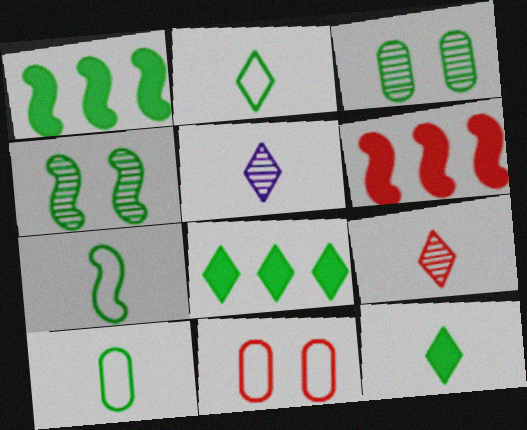[[1, 2, 3], 
[1, 4, 7], 
[1, 5, 11], 
[2, 7, 10], 
[3, 7, 8], 
[4, 8, 10], 
[6, 9, 11]]